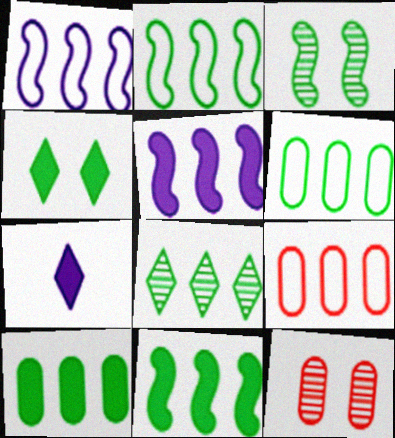[[2, 7, 12], 
[2, 8, 10], 
[3, 7, 9], 
[5, 8, 9], 
[6, 8, 11]]